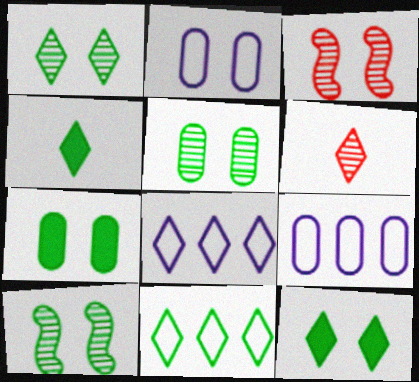[[1, 4, 11], 
[1, 5, 10], 
[2, 3, 12], 
[3, 4, 9], 
[6, 8, 12]]